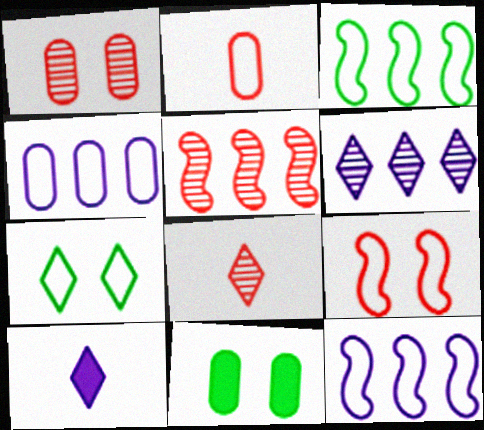[[1, 3, 10], 
[1, 5, 8], 
[2, 7, 12], 
[8, 11, 12]]